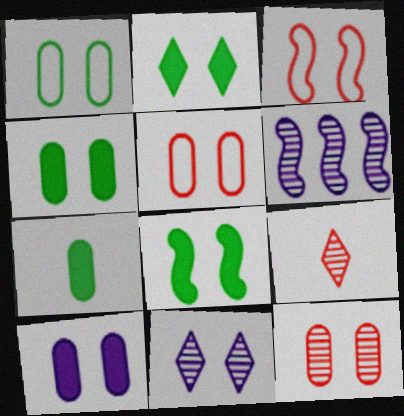[[1, 10, 12], 
[2, 4, 8], 
[3, 4, 11], 
[5, 8, 11]]